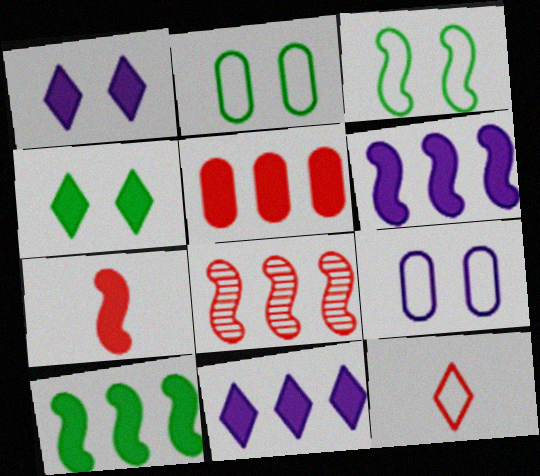[[5, 10, 11]]